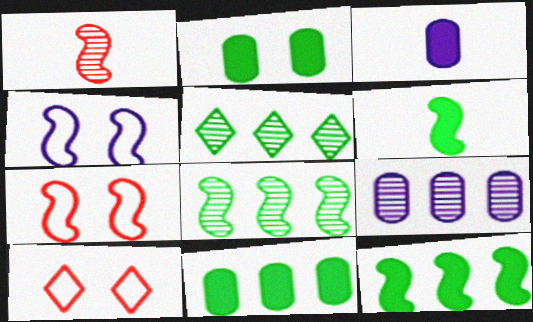[[1, 4, 12], 
[3, 5, 7], 
[3, 8, 10], 
[6, 9, 10]]